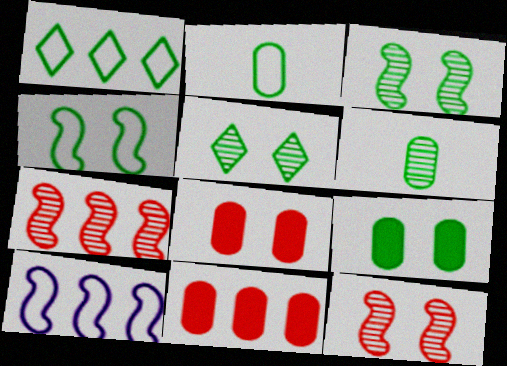[[1, 2, 4], 
[4, 5, 9]]